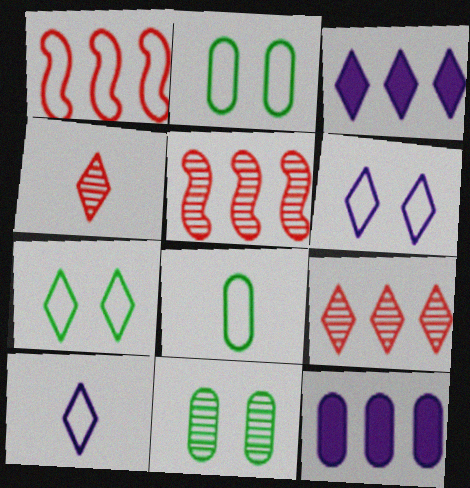[[1, 2, 10], 
[1, 6, 8], 
[3, 4, 7]]